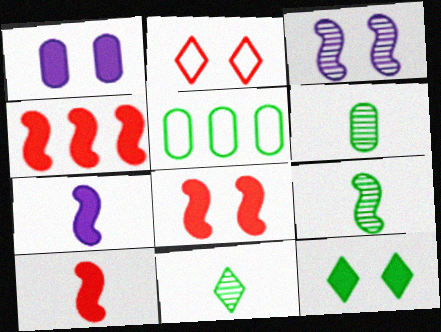[[1, 8, 12], 
[4, 8, 10], 
[5, 9, 12], 
[6, 9, 11]]